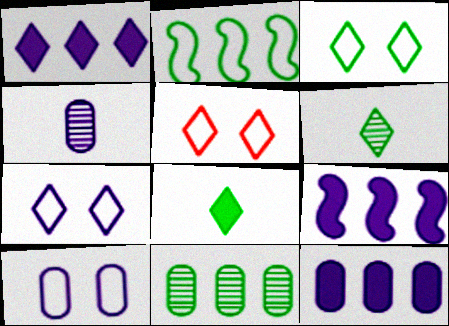[[1, 5, 6], 
[1, 9, 12], 
[3, 5, 7], 
[4, 7, 9], 
[4, 10, 12]]